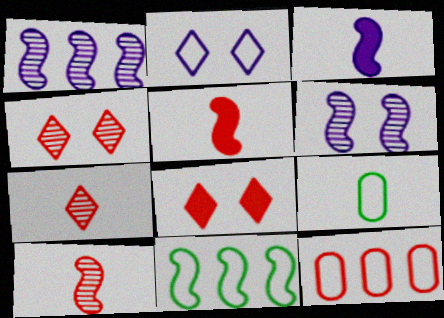[[1, 8, 9], 
[3, 7, 9], 
[4, 5, 12], 
[5, 6, 11], 
[8, 10, 12]]